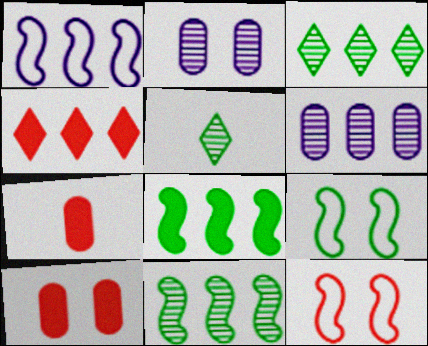[[1, 5, 10]]